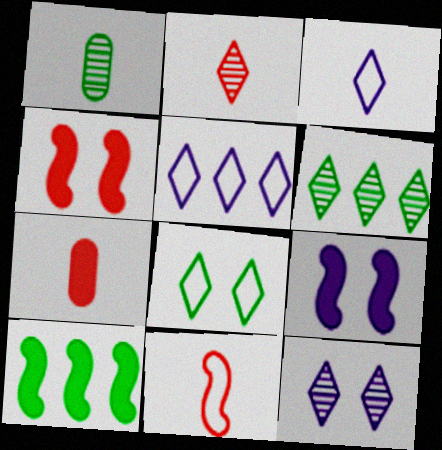[[1, 4, 5], 
[1, 8, 10], 
[2, 6, 12], 
[2, 7, 11]]